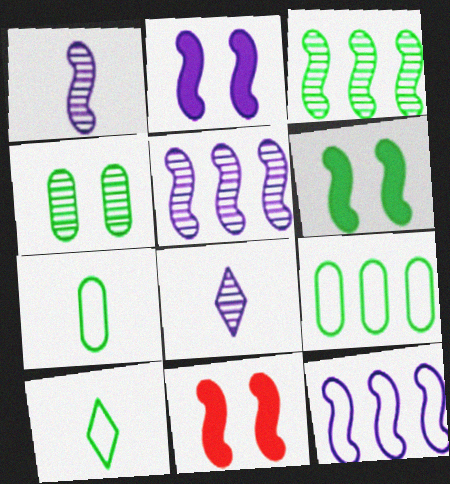[[1, 2, 12], 
[2, 6, 11], 
[8, 9, 11]]